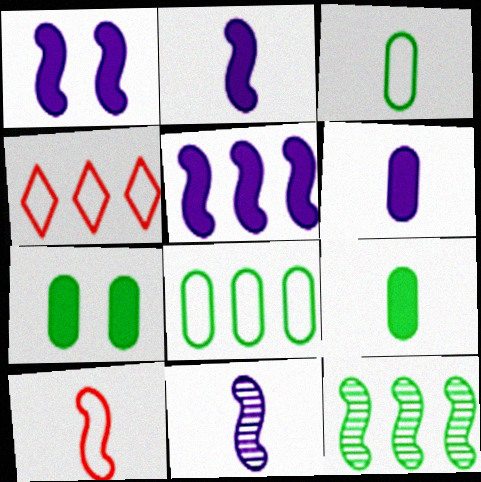[[1, 2, 5], 
[1, 10, 12], 
[4, 7, 11]]